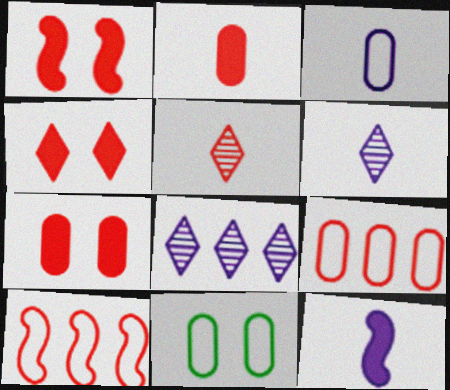[[1, 4, 7], 
[1, 5, 9], 
[3, 6, 12], 
[3, 9, 11], 
[5, 7, 10]]